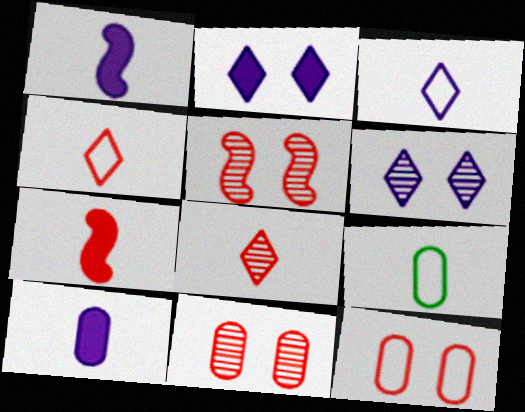[[1, 8, 9]]